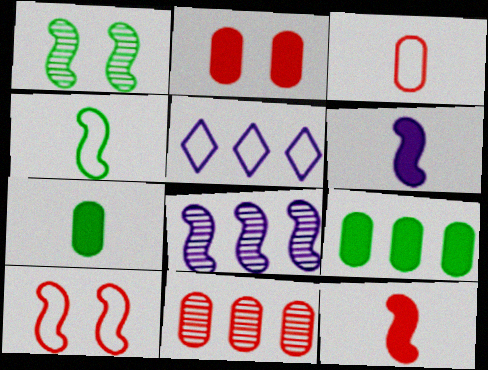[[2, 3, 11]]